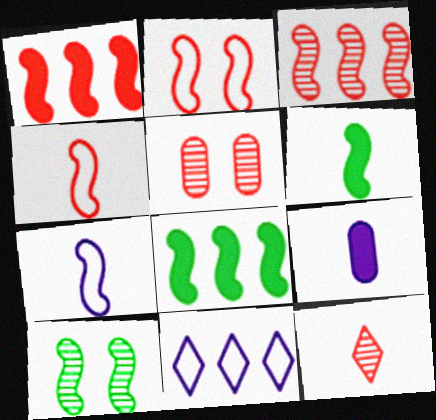[[1, 7, 10], 
[3, 5, 12], 
[5, 6, 11]]